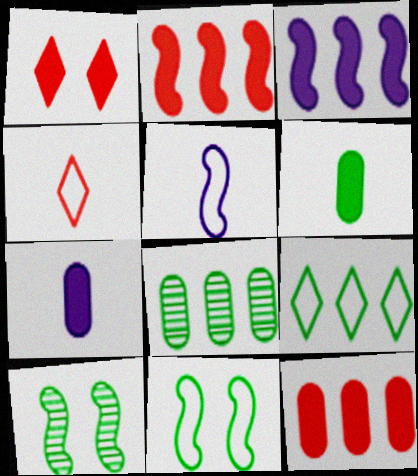[[1, 3, 6], 
[1, 5, 8], 
[2, 5, 10], 
[6, 9, 10]]